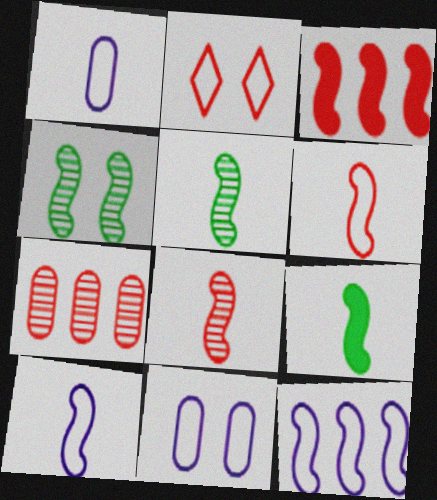[[3, 4, 10], 
[8, 9, 10]]